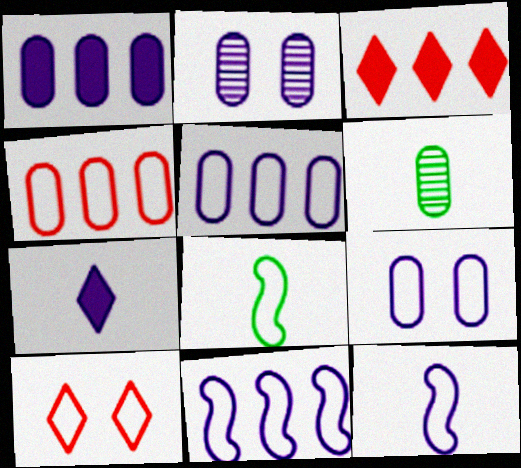[[2, 3, 8], 
[2, 7, 11], 
[5, 8, 10]]